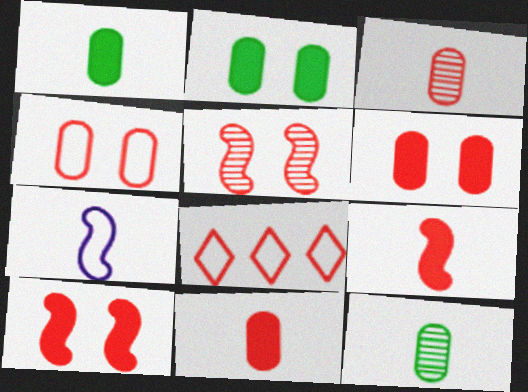[[3, 8, 10], 
[5, 8, 11]]